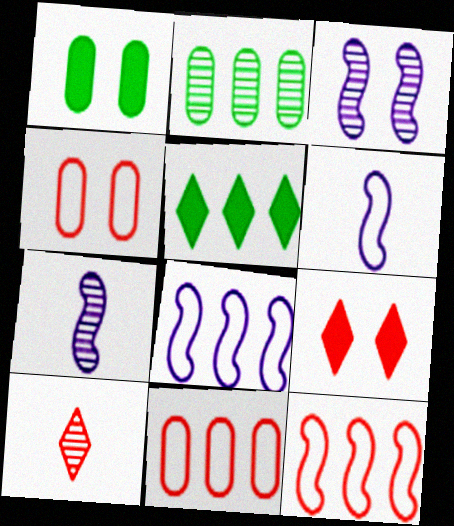[[1, 8, 10], 
[2, 3, 10], 
[2, 6, 9], 
[4, 5, 7]]